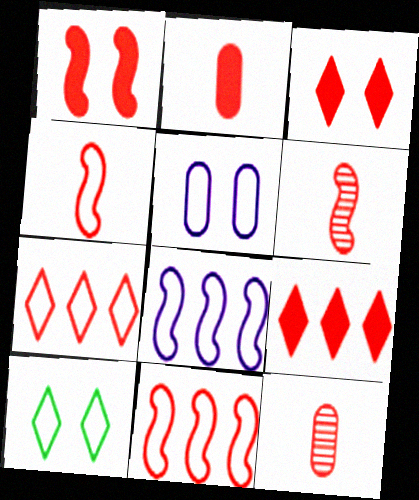[[1, 2, 9], 
[1, 6, 11], 
[1, 7, 12], 
[3, 11, 12]]